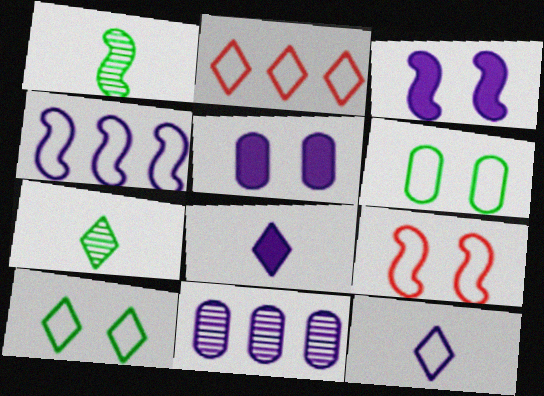[[1, 2, 5], 
[2, 10, 12], 
[3, 11, 12]]